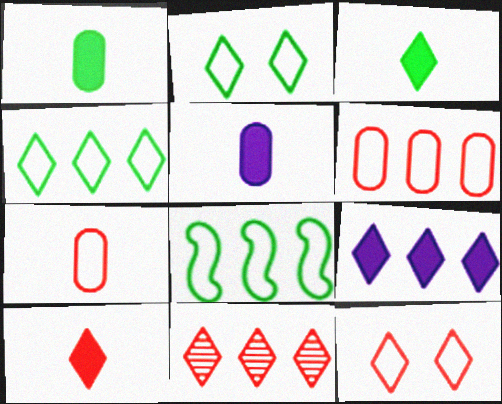[[4, 9, 11], 
[10, 11, 12]]